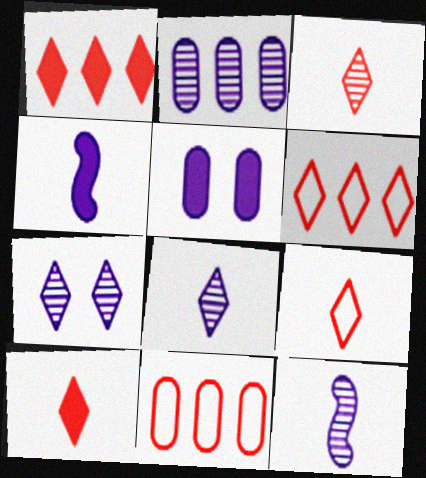[[2, 7, 12], 
[3, 9, 10]]